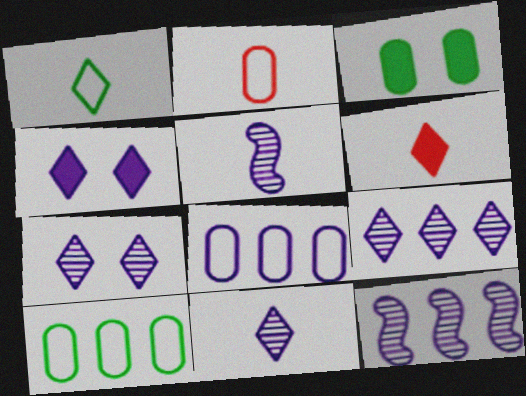[[1, 6, 11], 
[4, 5, 8], 
[7, 9, 11]]